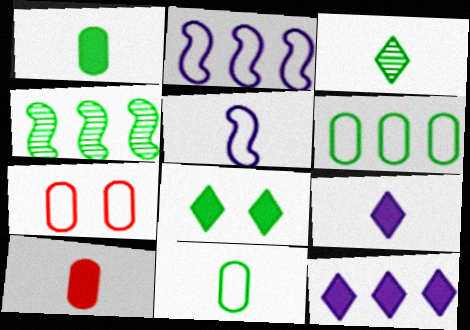[[3, 5, 10], 
[4, 7, 9], 
[4, 8, 11]]